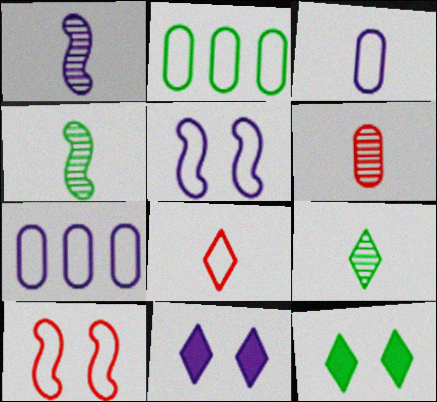[[1, 6, 9], 
[1, 7, 11], 
[2, 4, 12], 
[2, 5, 8]]